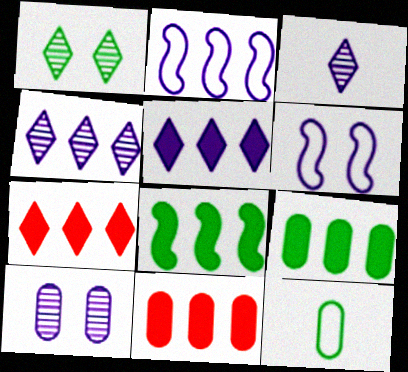[[1, 8, 12], 
[5, 8, 11], 
[10, 11, 12]]